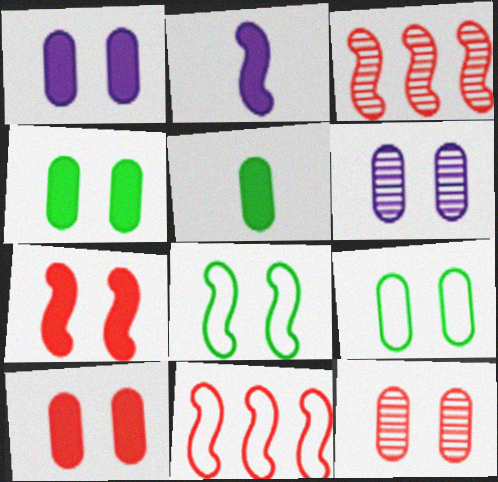[[1, 4, 10], 
[1, 9, 12], 
[2, 3, 8], 
[6, 9, 10]]